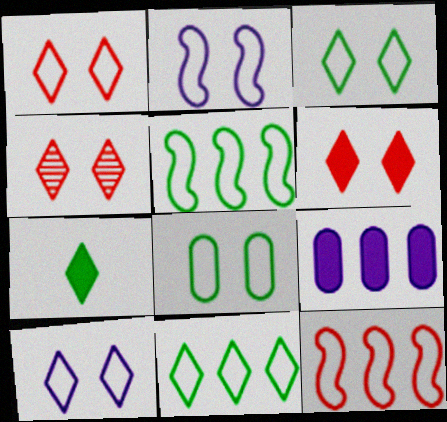[[1, 2, 8], 
[1, 3, 10], 
[1, 4, 6]]